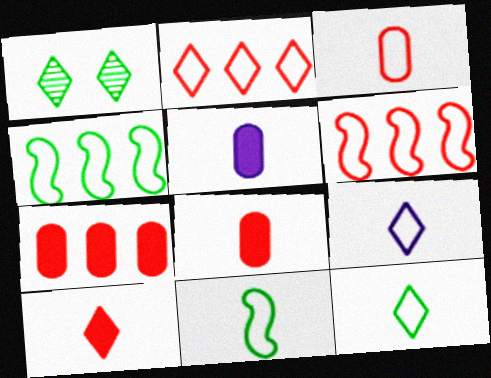[[1, 5, 6], 
[3, 9, 11]]